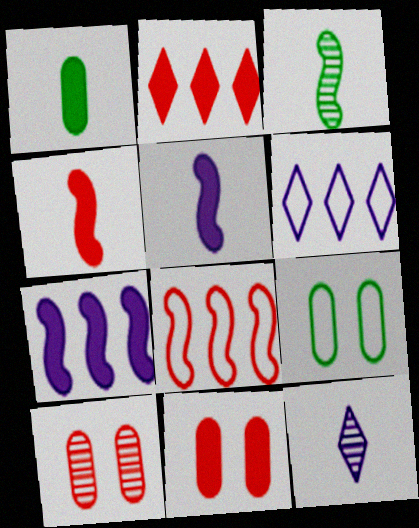[[2, 4, 11], 
[3, 6, 11]]